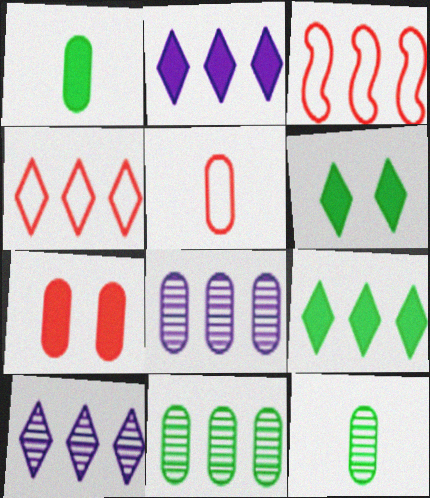[[2, 3, 11], 
[3, 8, 9], 
[4, 9, 10]]